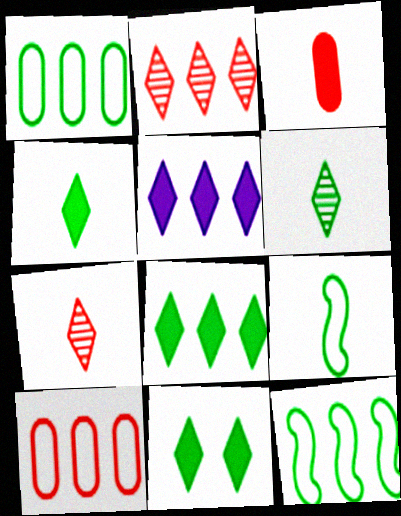[[4, 8, 11]]